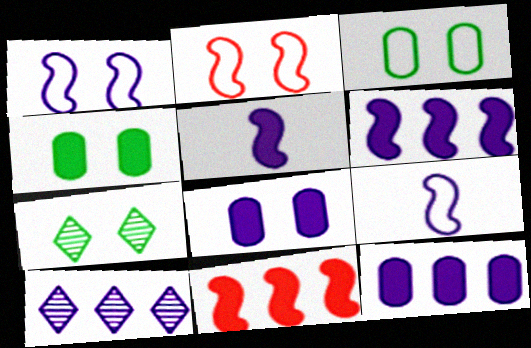[[2, 7, 8], 
[8, 9, 10]]